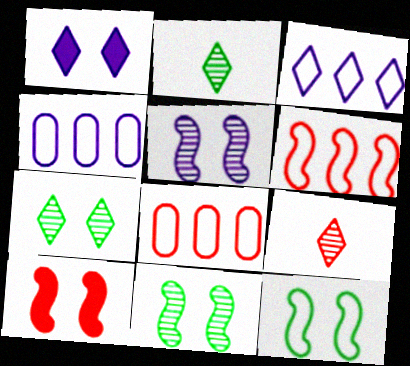[[2, 4, 10], 
[5, 10, 12], 
[8, 9, 10]]